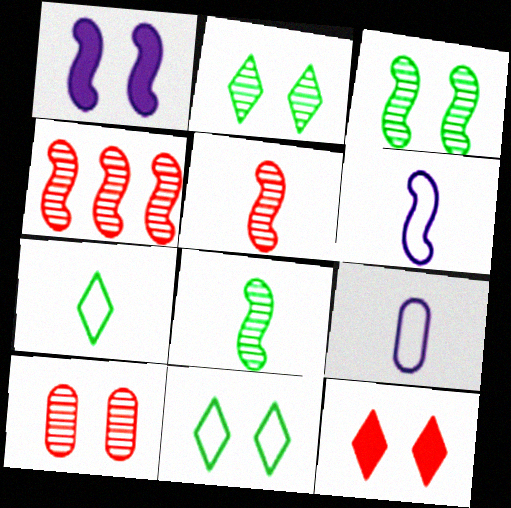[[1, 10, 11]]